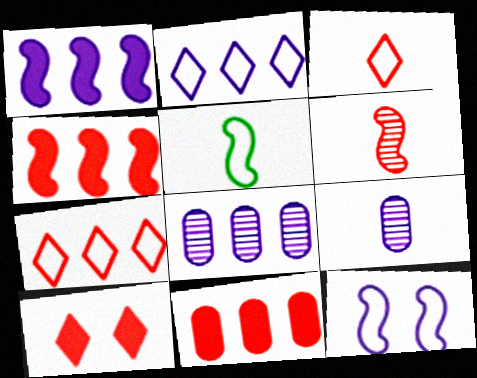[[1, 2, 8], 
[5, 8, 10]]